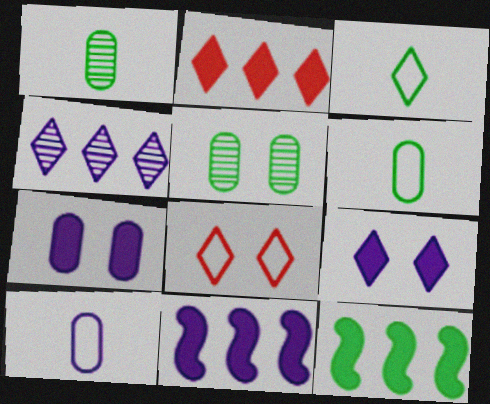[[1, 8, 11], 
[3, 5, 12]]